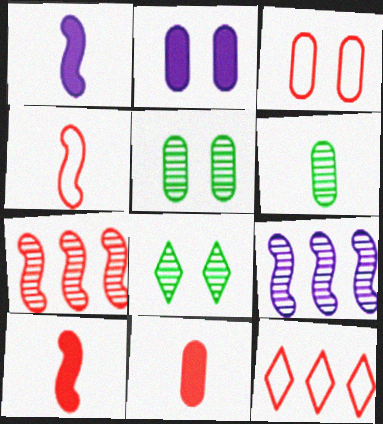[[1, 5, 12], 
[2, 3, 5], 
[3, 4, 12]]